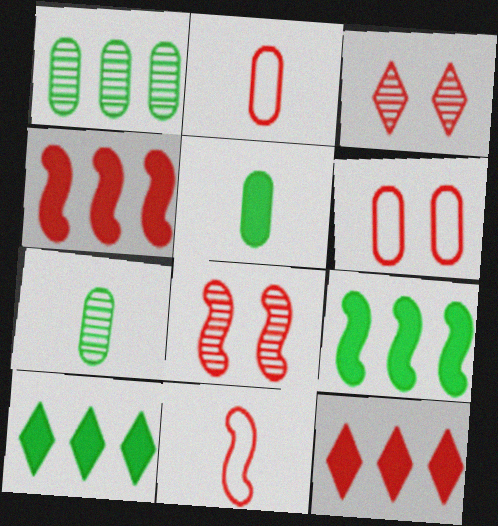[[2, 3, 4], 
[2, 8, 12], 
[4, 8, 11]]